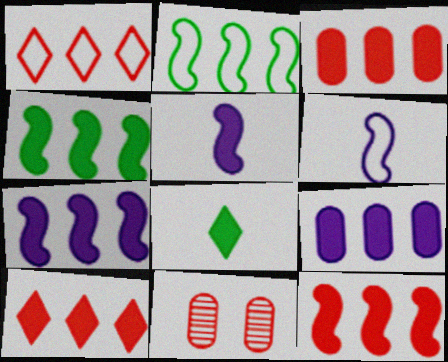[[3, 10, 12], 
[4, 7, 12], 
[4, 9, 10]]